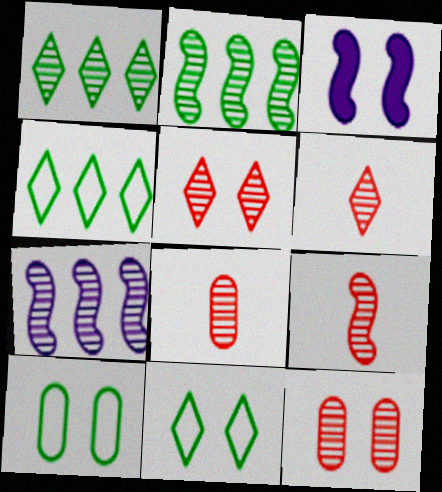[[3, 4, 8], 
[3, 5, 10], 
[3, 11, 12], 
[6, 8, 9]]